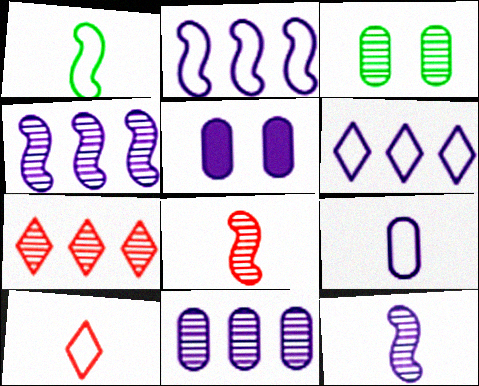[[1, 5, 7], 
[1, 9, 10], 
[3, 7, 12], 
[5, 6, 12], 
[5, 9, 11]]